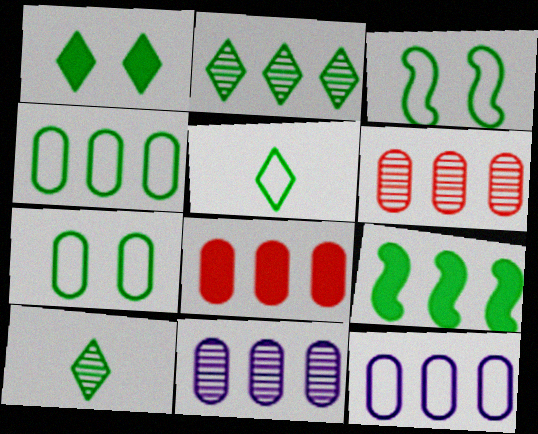[[1, 2, 5], 
[2, 4, 9], 
[3, 4, 5], 
[4, 8, 11], 
[7, 9, 10]]